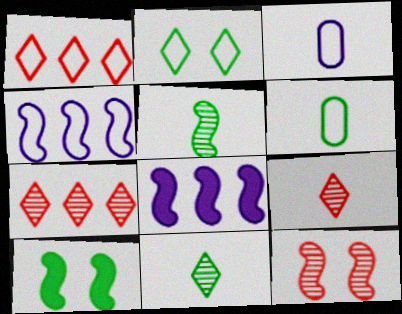[[3, 7, 10]]